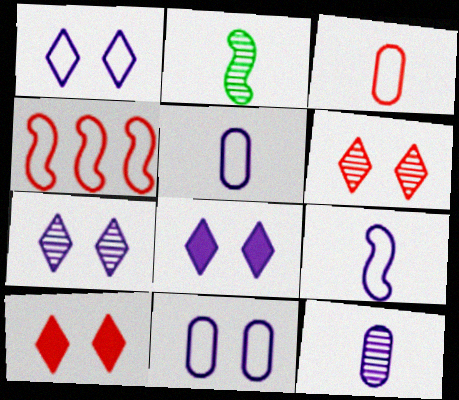[[1, 7, 8]]